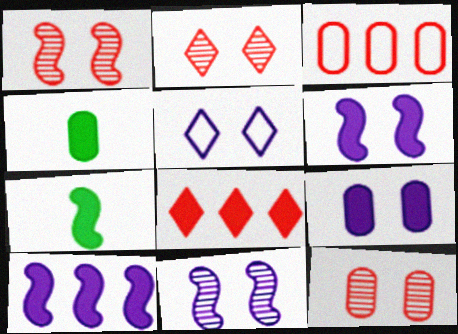[[1, 2, 12], 
[4, 6, 8], 
[5, 9, 11], 
[7, 8, 9]]